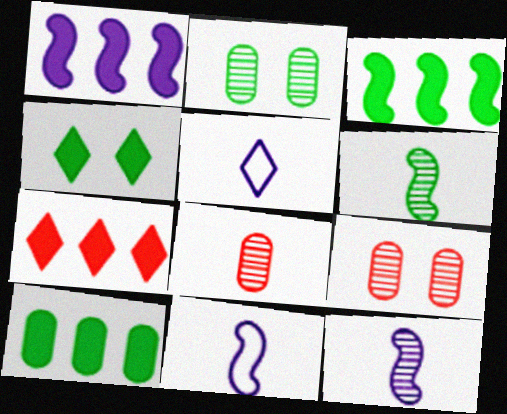[[1, 7, 10], 
[2, 7, 11], 
[3, 5, 9]]